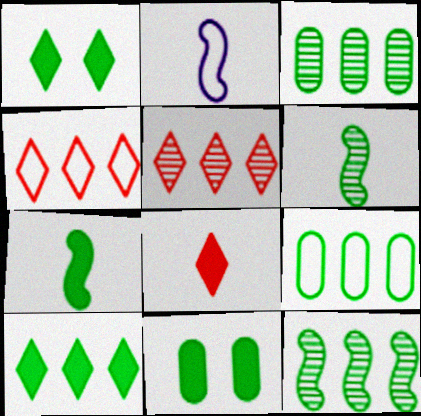[[1, 6, 9], 
[2, 5, 11], 
[7, 10, 11], 
[9, 10, 12]]